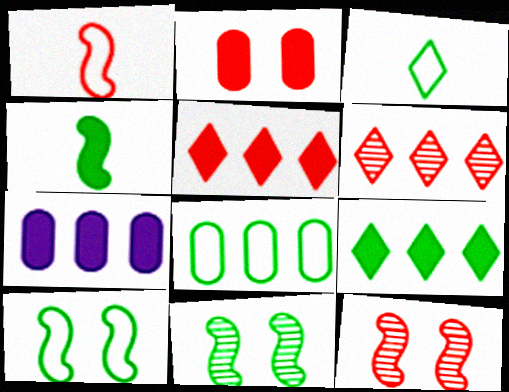[[1, 2, 6], 
[3, 7, 12], 
[3, 8, 10]]